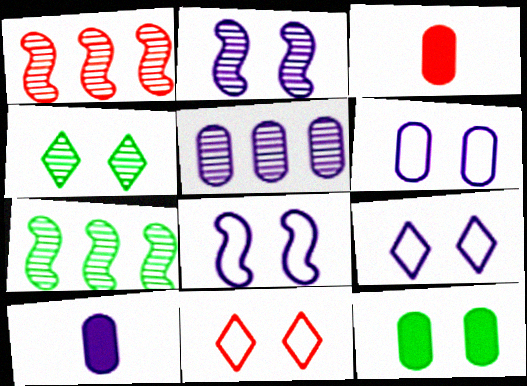[[1, 3, 11], 
[2, 11, 12], 
[3, 7, 9], 
[5, 6, 10], 
[6, 8, 9], 
[7, 10, 11]]